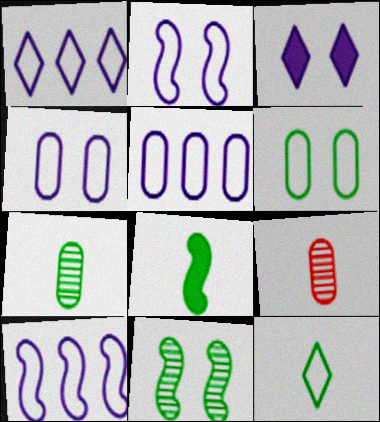[[1, 5, 10], 
[7, 8, 12]]